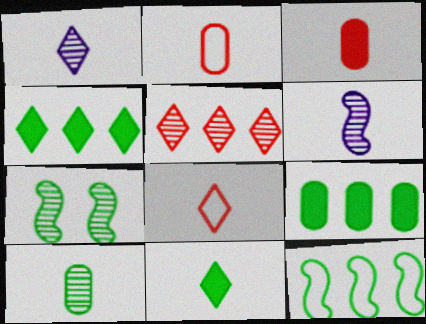[[1, 8, 11], 
[2, 6, 11]]